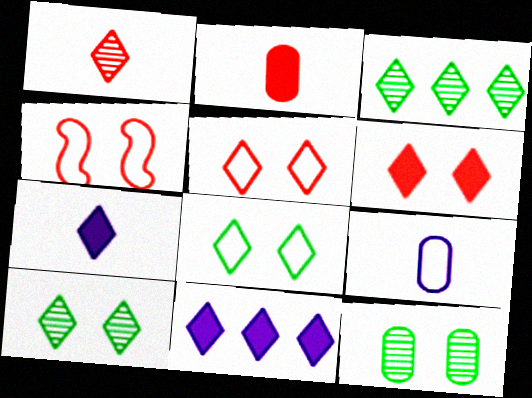[[1, 8, 11], 
[3, 5, 7]]